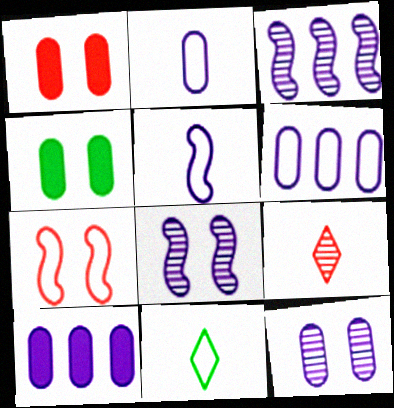[[1, 3, 11], 
[2, 10, 12], 
[6, 7, 11]]